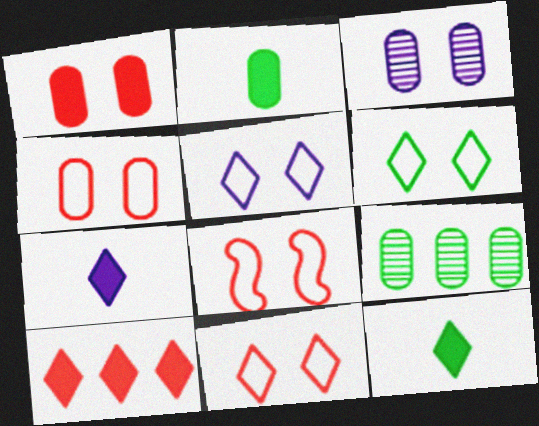[[4, 8, 11], 
[5, 6, 11], 
[7, 8, 9]]